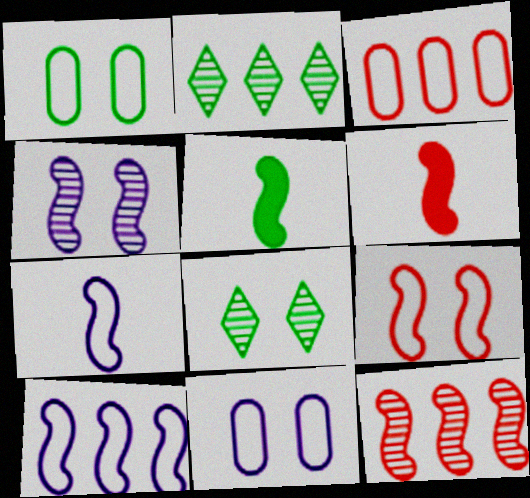[[1, 2, 5], 
[2, 6, 11], 
[6, 9, 12]]